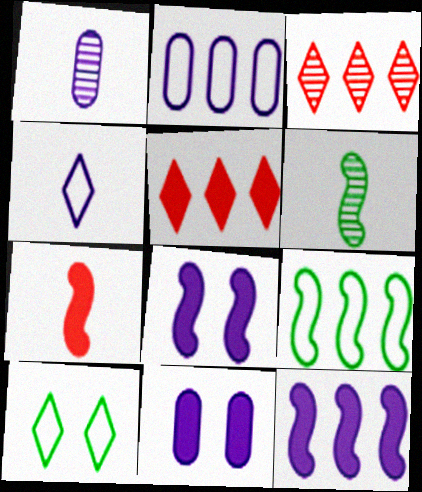[[1, 2, 11]]